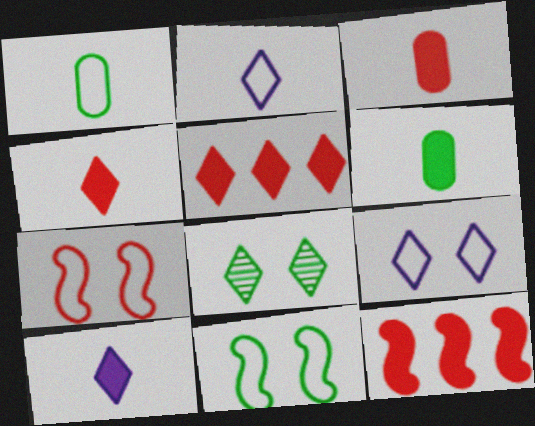[[2, 5, 8]]